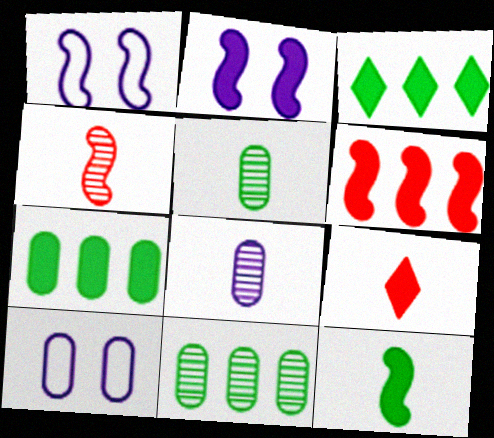[[1, 9, 11], 
[2, 6, 12], 
[2, 7, 9], 
[3, 4, 10]]